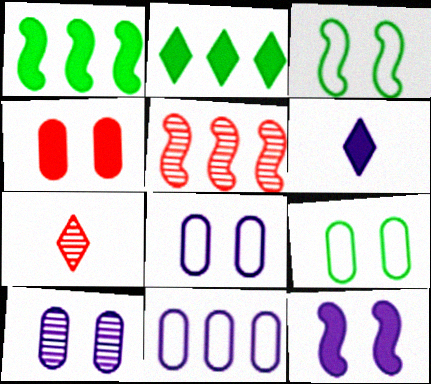[[1, 4, 6], 
[1, 7, 8], 
[2, 5, 11], 
[4, 9, 10], 
[5, 6, 9]]